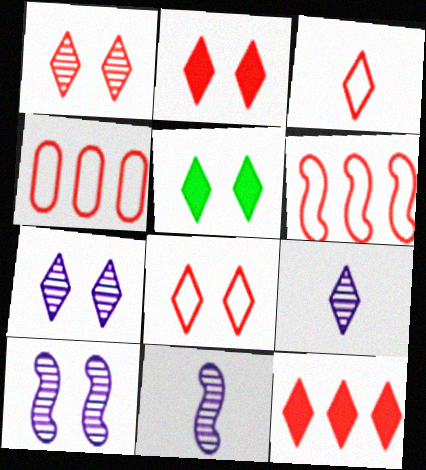[[1, 2, 8], 
[1, 3, 12], 
[4, 5, 11], 
[5, 7, 8]]